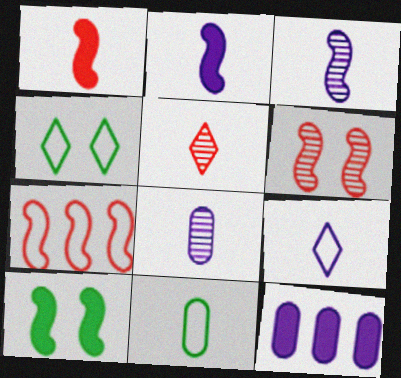[[1, 6, 7], 
[2, 5, 11], 
[2, 8, 9], 
[3, 7, 10]]